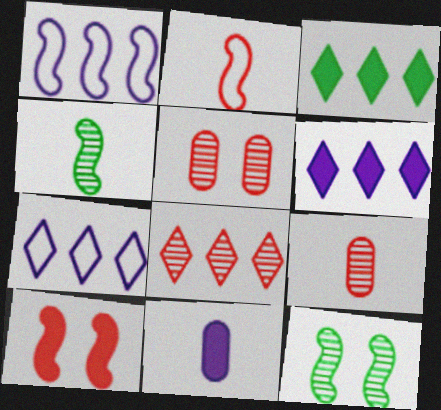[[1, 4, 10], 
[3, 7, 8], 
[3, 10, 11]]